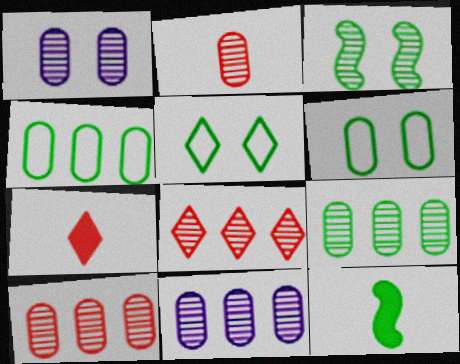[[1, 2, 9], 
[5, 9, 12], 
[9, 10, 11]]